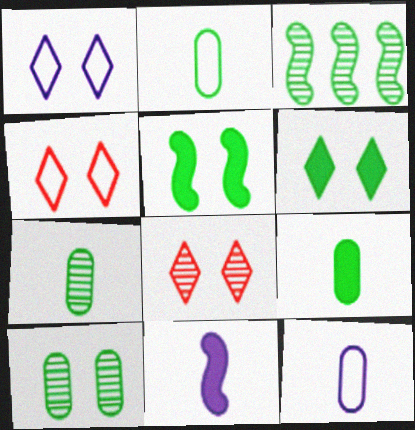[[1, 6, 8], 
[2, 3, 6], 
[2, 7, 9]]